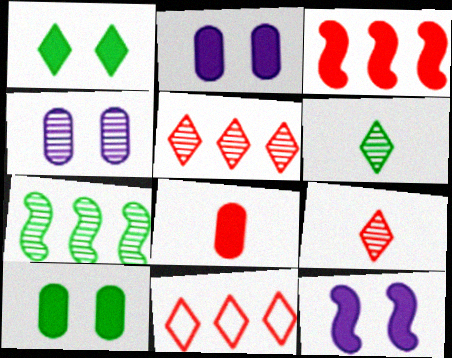[[4, 7, 9]]